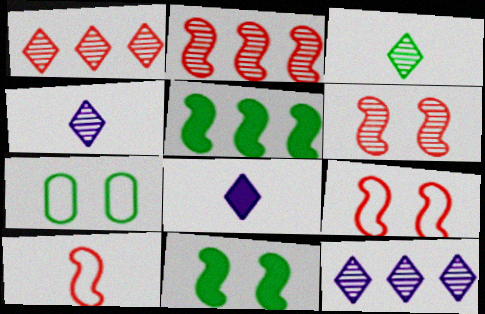[[2, 7, 8], 
[3, 5, 7]]